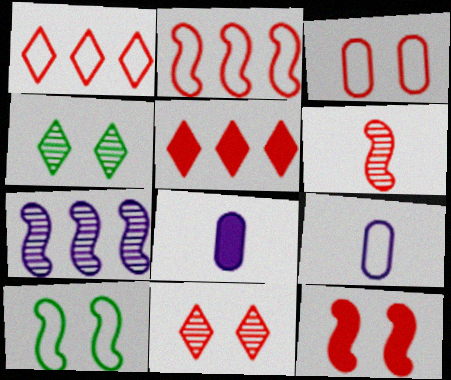[[1, 9, 10], 
[2, 4, 8], 
[2, 6, 12], 
[3, 5, 6], 
[3, 11, 12]]